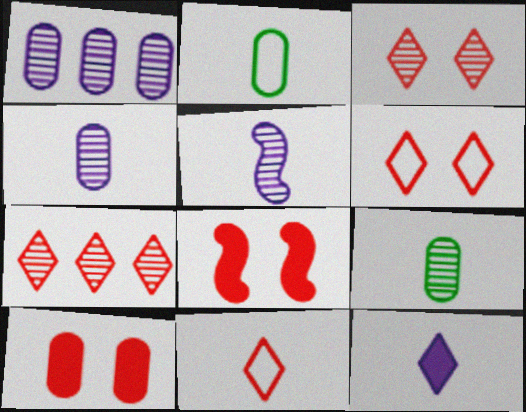[[1, 2, 10]]